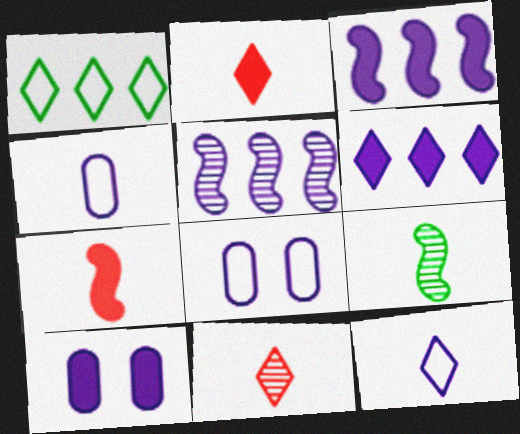[[2, 4, 9], 
[5, 10, 12]]